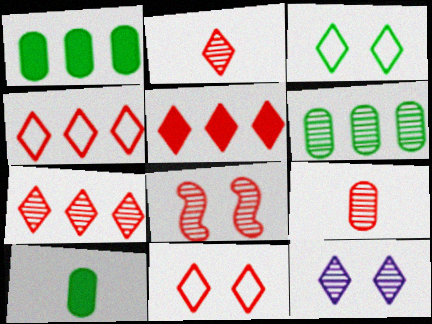[[2, 5, 11], 
[4, 5, 7], 
[7, 8, 9]]